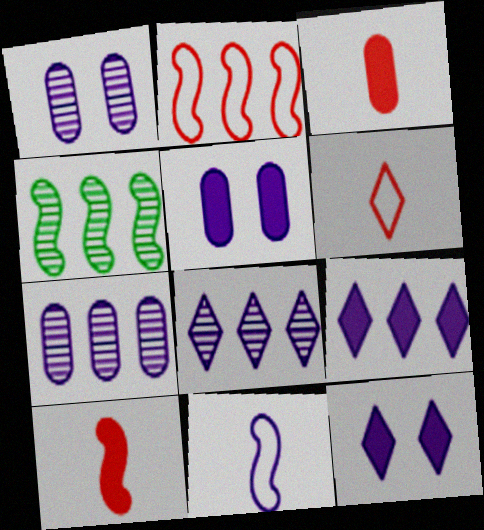[[1, 9, 11], 
[4, 5, 6], 
[5, 8, 11], 
[7, 11, 12]]